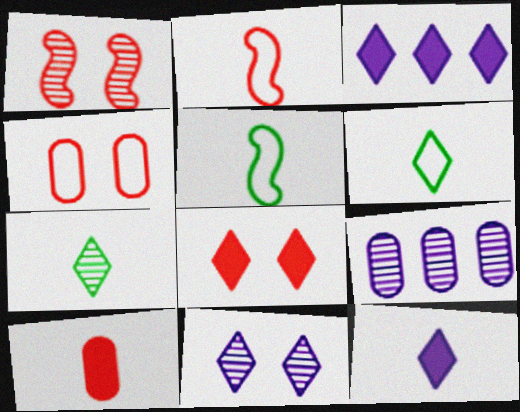[[1, 4, 8], 
[1, 7, 9], 
[5, 8, 9]]